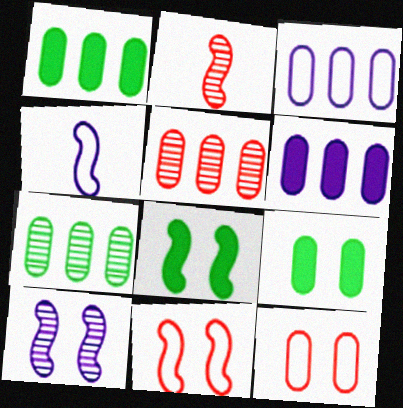[[1, 3, 5], 
[8, 10, 11]]